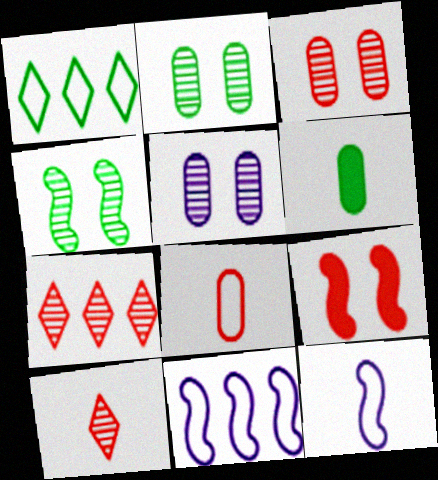[[1, 4, 6], 
[2, 3, 5], 
[6, 10, 12], 
[7, 8, 9]]